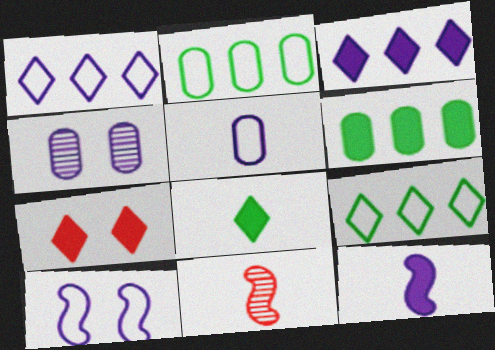[[1, 4, 12], 
[1, 5, 10], 
[3, 7, 8], 
[5, 8, 11], 
[6, 7, 12]]